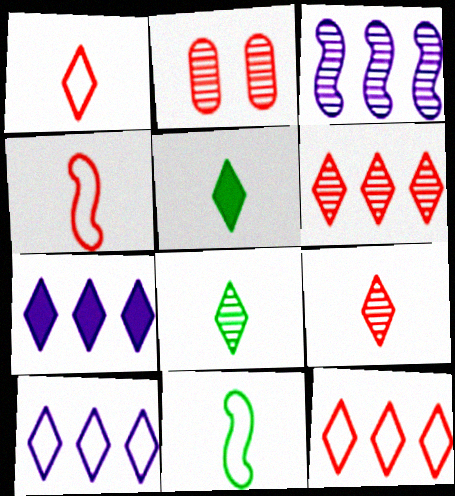[[2, 3, 8], 
[2, 7, 11]]